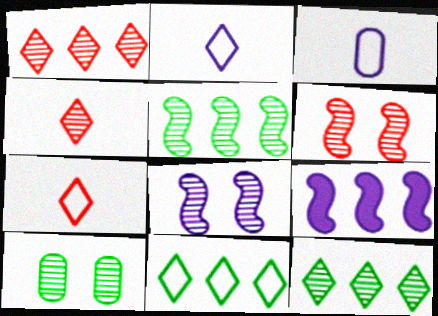[[7, 9, 10]]